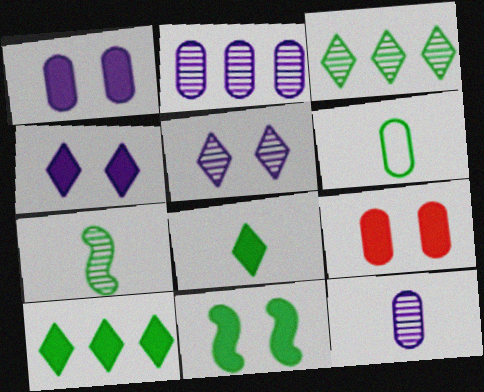[[2, 6, 9], 
[3, 6, 11], 
[4, 9, 11], 
[6, 7, 8]]